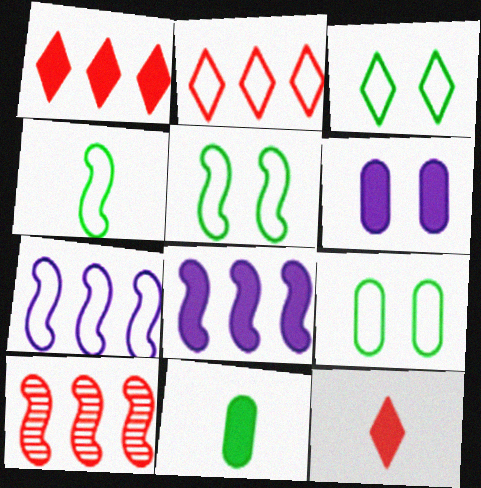[[3, 5, 9]]